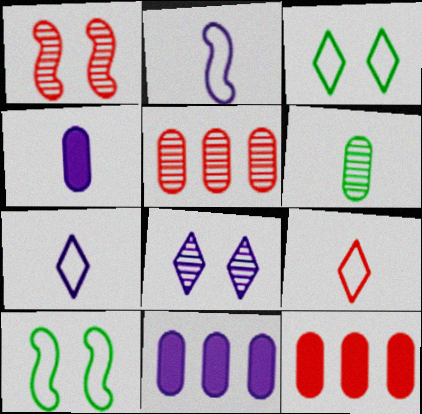[[1, 9, 12], 
[2, 8, 11]]